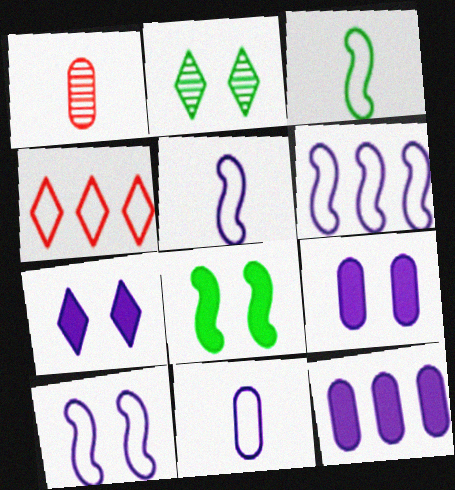[[5, 6, 10]]